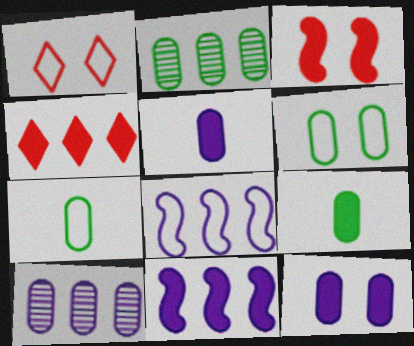[[1, 7, 8], 
[2, 4, 8], 
[2, 6, 9]]